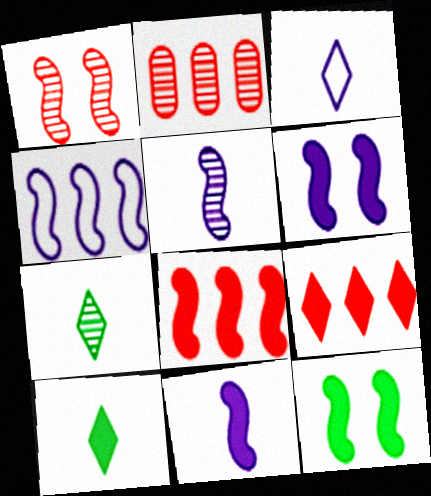[[2, 3, 12], 
[4, 5, 6], 
[8, 11, 12]]